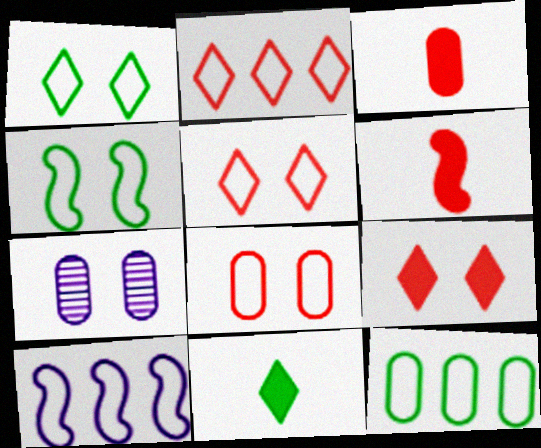[[2, 10, 12], 
[3, 7, 12], 
[4, 7, 9]]